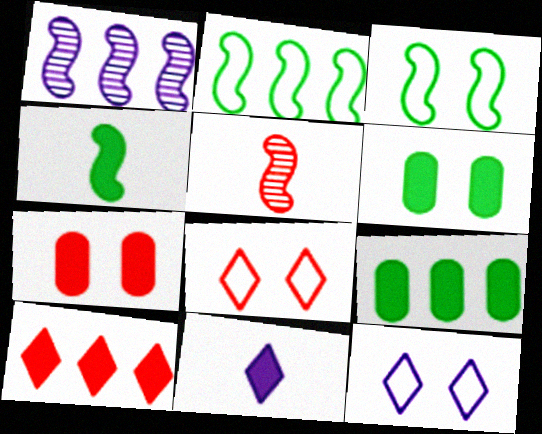[[5, 9, 12]]